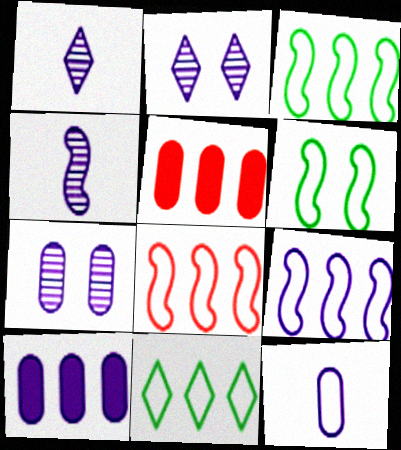[[1, 5, 6], 
[3, 8, 9], 
[7, 10, 12]]